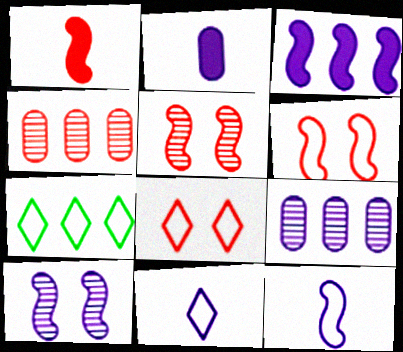[[1, 4, 8], 
[2, 5, 7], 
[3, 4, 7], 
[3, 10, 12], 
[7, 8, 11]]